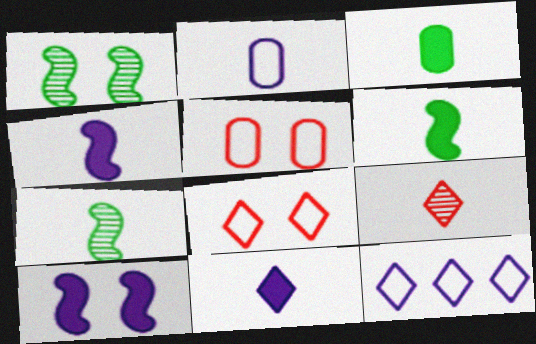[[2, 6, 9]]